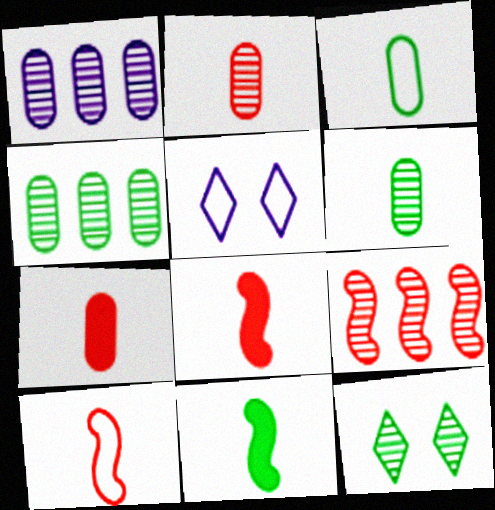[[4, 5, 8]]